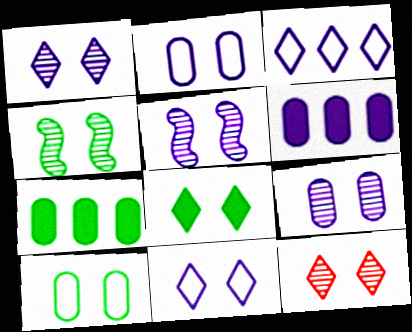[[1, 5, 9], 
[4, 8, 10], 
[4, 9, 12], 
[8, 11, 12]]